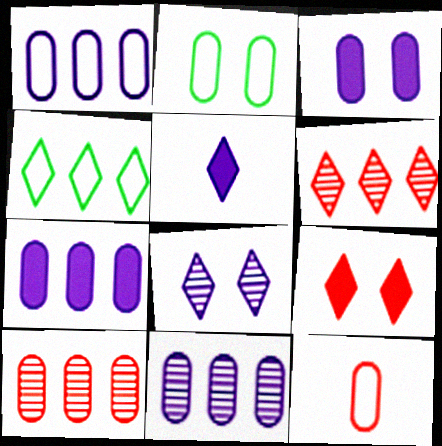[[1, 2, 12], 
[1, 7, 11]]